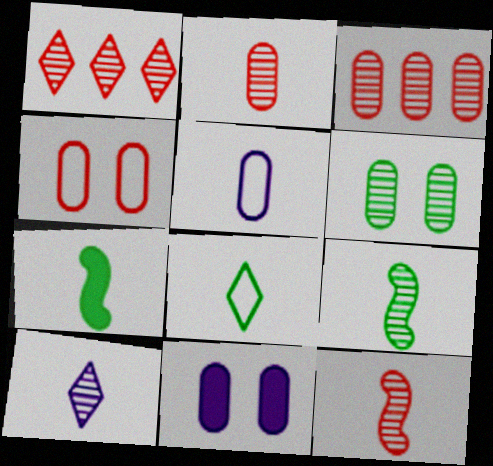[[2, 9, 10], 
[4, 6, 11]]